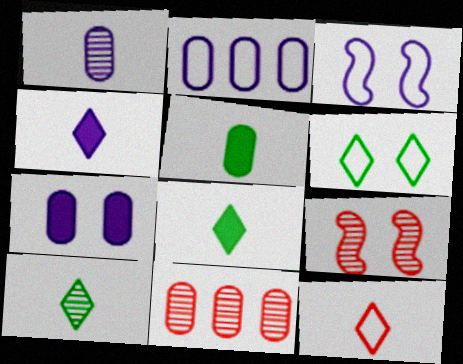[[1, 2, 7], 
[2, 8, 9], 
[3, 8, 11], 
[4, 10, 12], 
[6, 7, 9]]